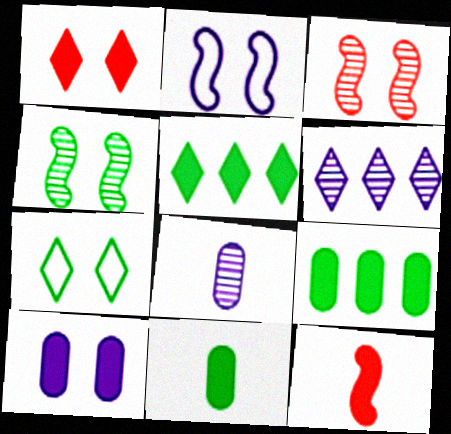[[3, 7, 10], 
[5, 10, 12]]